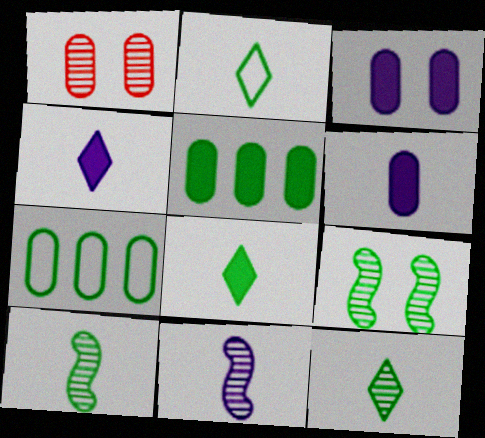[[1, 6, 7], 
[2, 5, 9], 
[2, 8, 12], 
[7, 8, 9]]